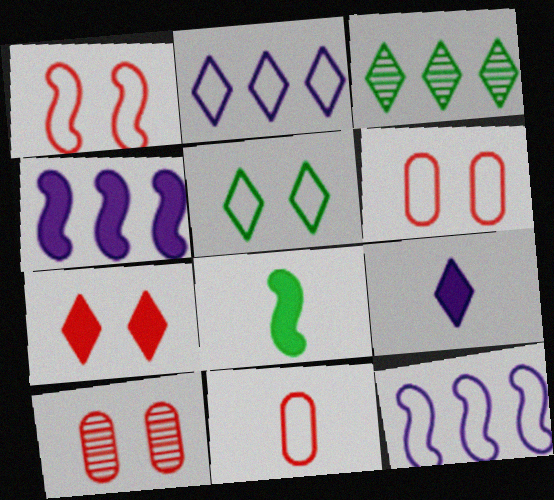[[1, 7, 10], 
[2, 8, 10], 
[5, 11, 12]]